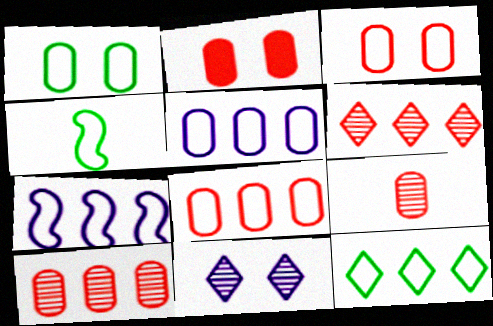[[1, 4, 12], 
[2, 8, 9], 
[7, 8, 12]]